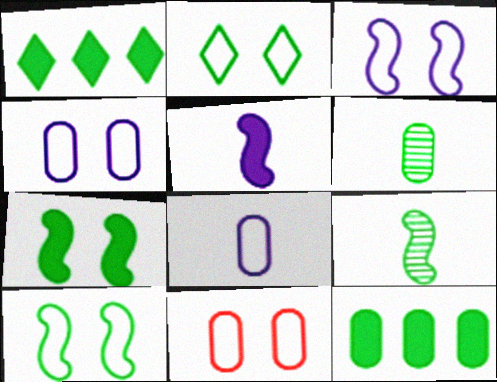[[1, 6, 10], 
[2, 3, 11], 
[2, 9, 12]]